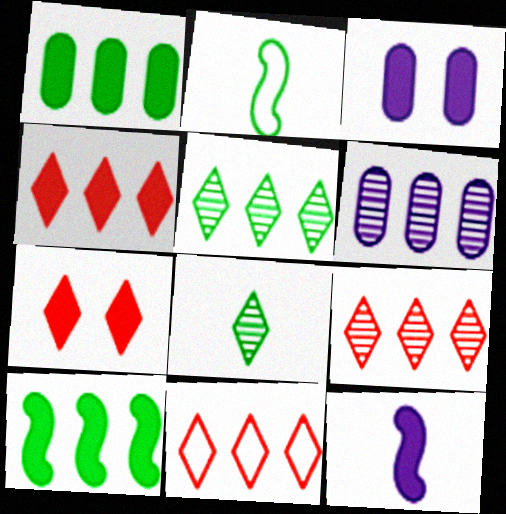[[1, 7, 12], 
[2, 3, 9], 
[2, 6, 7], 
[4, 9, 11], 
[6, 10, 11]]